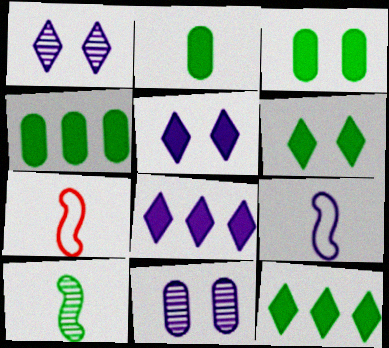[[1, 4, 7], 
[2, 3, 4], 
[7, 11, 12], 
[8, 9, 11]]